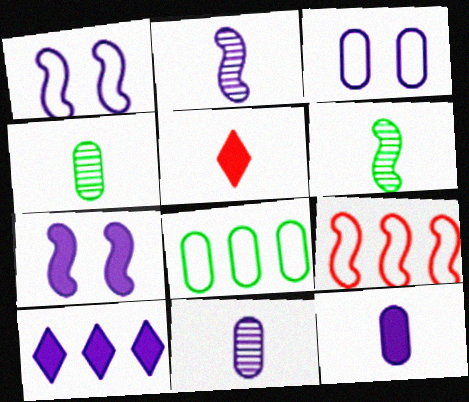[[1, 10, 11], 
[2, 3, 10], 
[6, 7, 9], 
[7, 10, 12]]